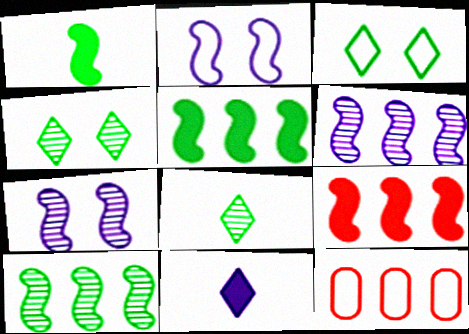[]